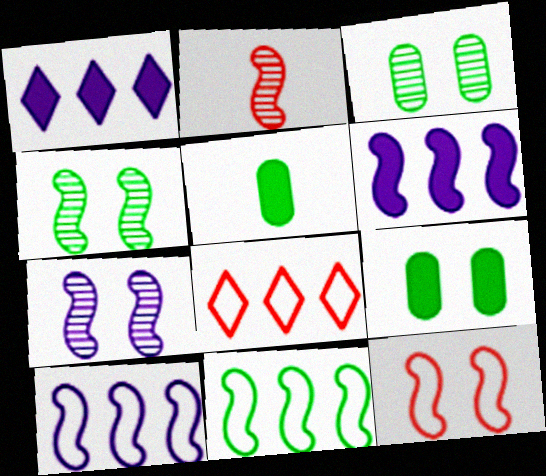[[5, 7, 8]]